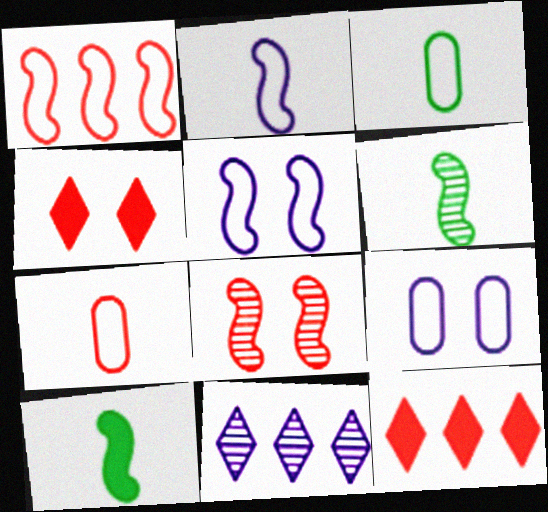[[6, 9, 12], 
[7, 8, 12]]